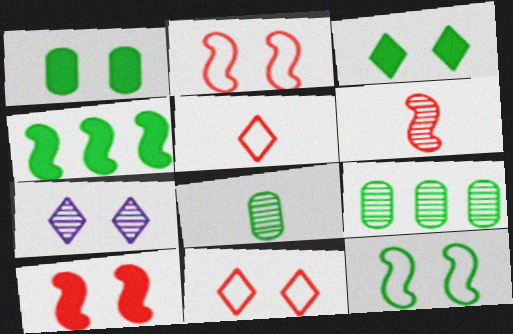[[1, 2, 7], 
[3, 7, 11], 
[6, 7, 9]]